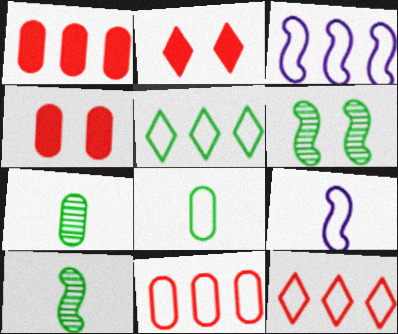[[2, 3, 7], 
[3, 5, 11]]